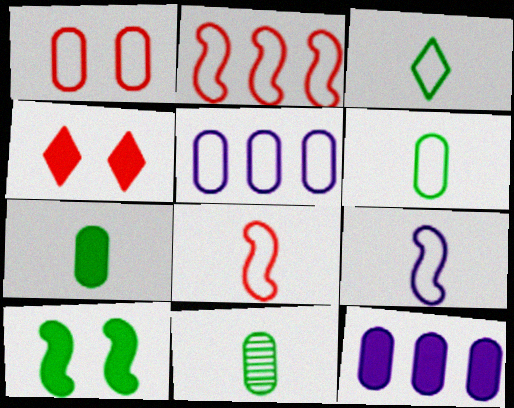[[1, 5, 6], 
[1, 11, 12], 
[6, 7, 11]]